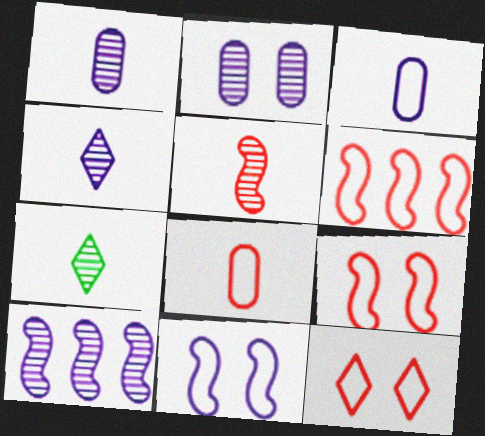[[1, 5, 7], 
[2, 4, 10], 
[6, 8, 12]]